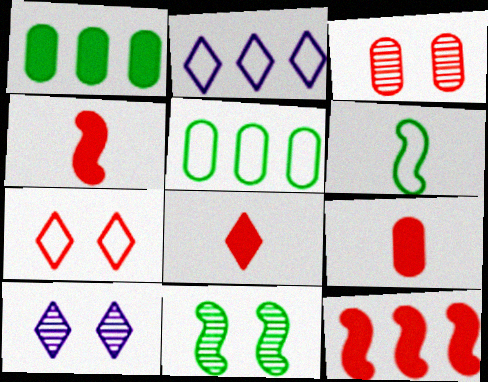[[2, 9, 11], 
[3, 10, 11], 
[4, 5, 10], 
[4, 8, 9]]